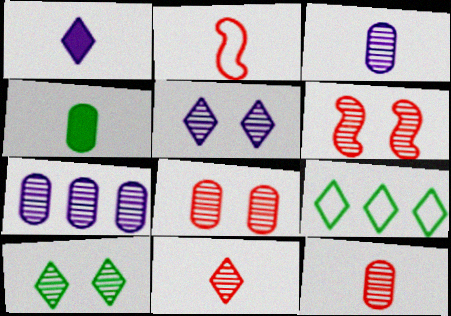[]